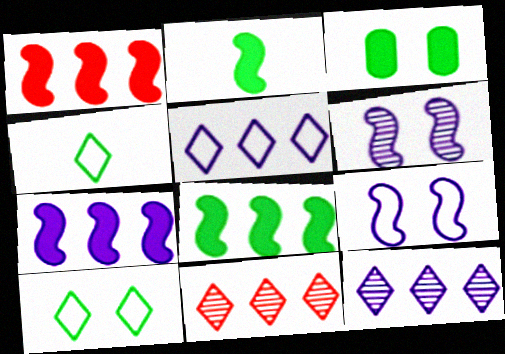[[1, 7, 8]]